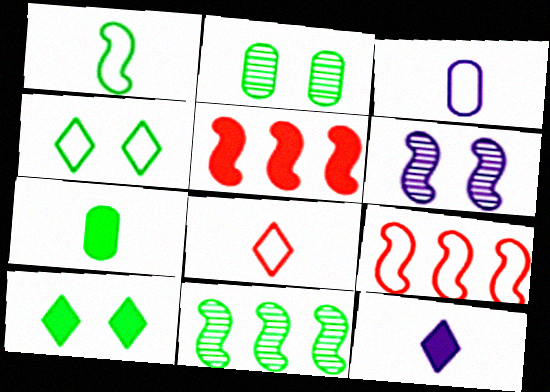[[1, 3, 8], 
[1, 5, 6], 
[2, 9, 12], 
[3, 4, 9], 
[4, 7, 11]]